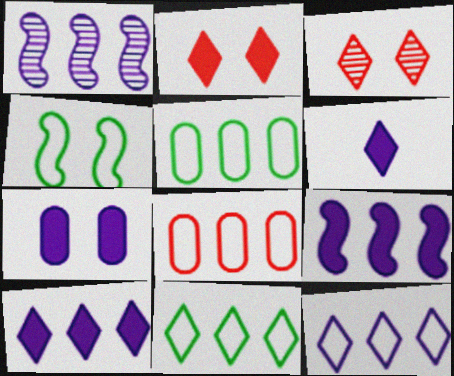[[3, 4, 7], 
[3, 6, 11], 
[6, 7, 9]]